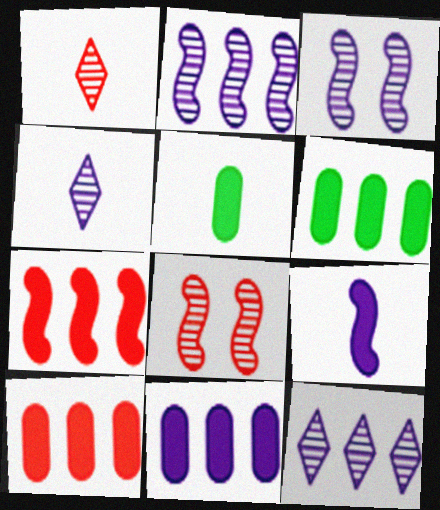[[6, 10, 11]]